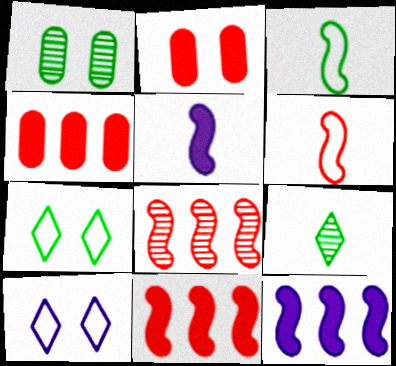[]